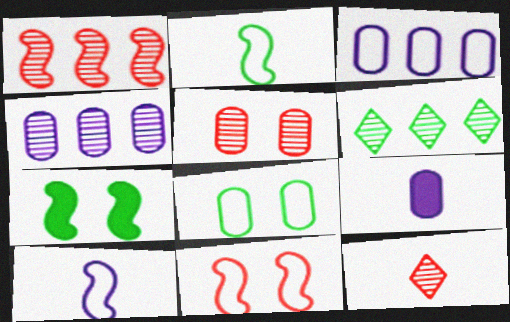[[1, 4, 6], 
[1, 5, 12], 
[1, 7, 10], 
[2, 9, 12], 
[3, 7, 12], 
[6, 9, 11]]